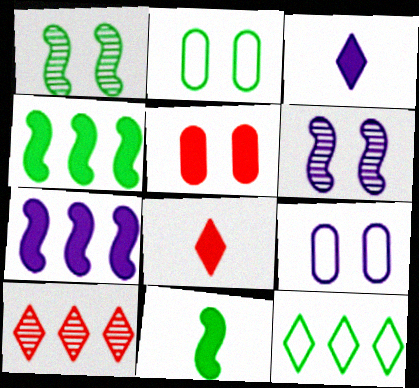[[3, 4, 5], 
[9, 10, 11]]